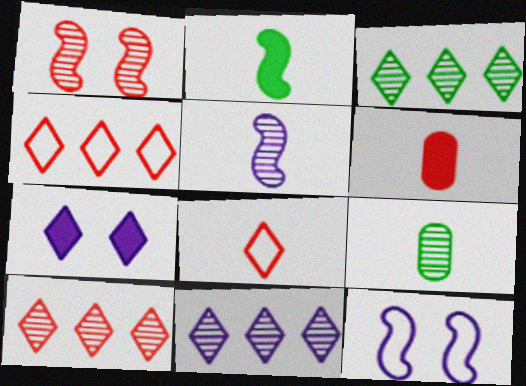[[1, 4, 6], 
[1, 9, 11], 
[3, 6, 12], 
[3, 7, 8], 
[3, 10, 11]]